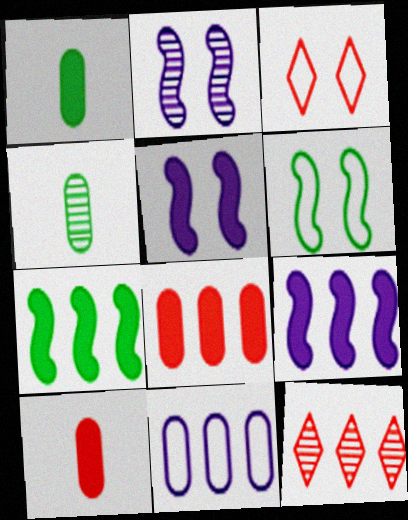[[2, 4, 12], 
[3, 4, 9], 
[7, 11, 12]]